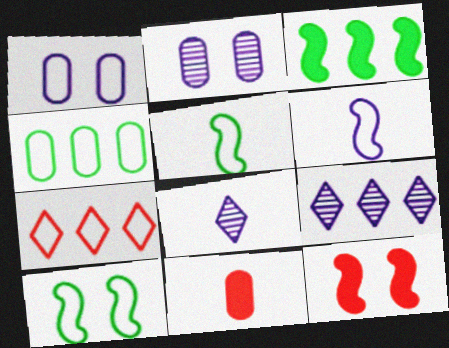[[1, 5, 7], 
[2, 4, 11], 
[4, 8, 12], 
[5, 8, 11], 
[9, 10, 11]]